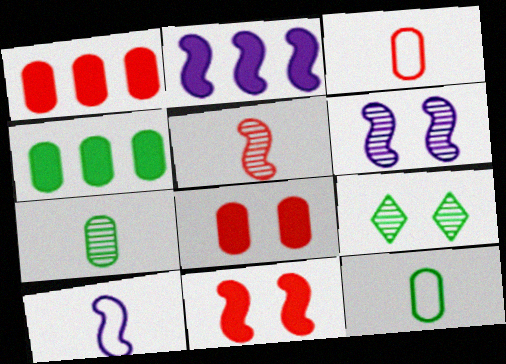[[1, 9, 10], 
[2, 3, 9], 
[2, 6, 10]]